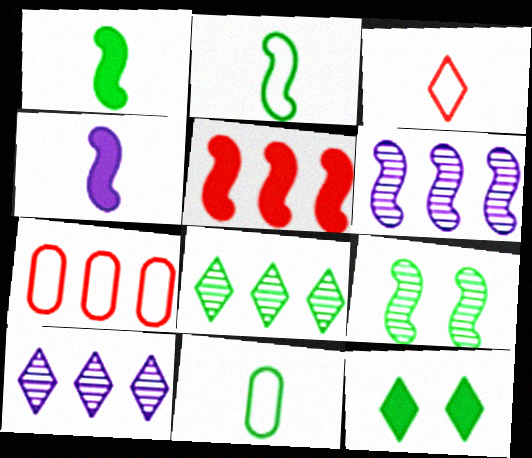[[3, 10, 12]]